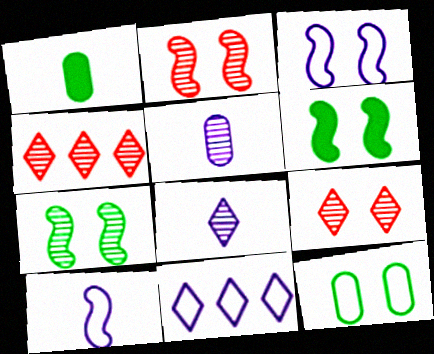[[1, 2, 11], 
[1, 3, 4], 
[2, 3, 6], 
[4, 5, 7]]